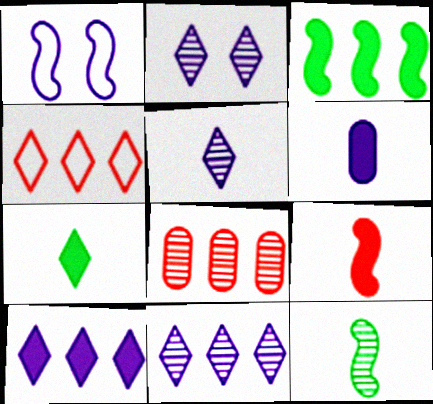[[1, 6, 11], 
[1, 7, 8], 
[2, 4, 7], 
[2, 5, 11], 
[2, 8, 12], 
[6, 7, 9]]